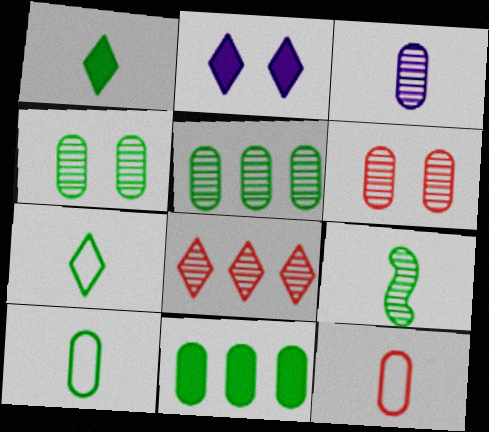[[1, 9, 10], 
[2, 7, 8], 
[3, 5, 6], 
[4, 10, 11]]